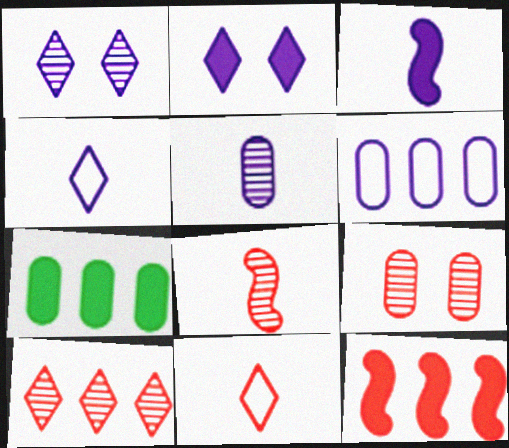[[1, 3, 6], 
[3, 4, 5], 
[8, 9, 10], 
[9, 11, 12]]